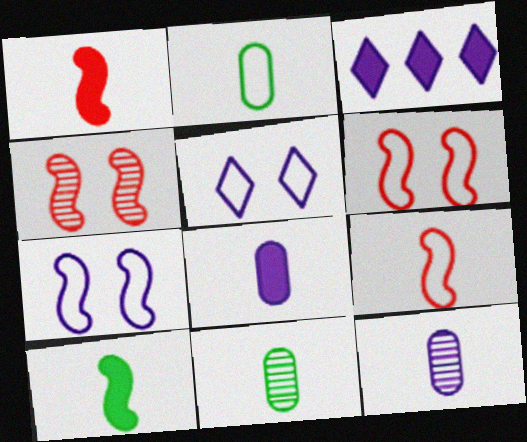[[2, 3, 4], 
[3, 6, 11], 
[3, 7, 12]]